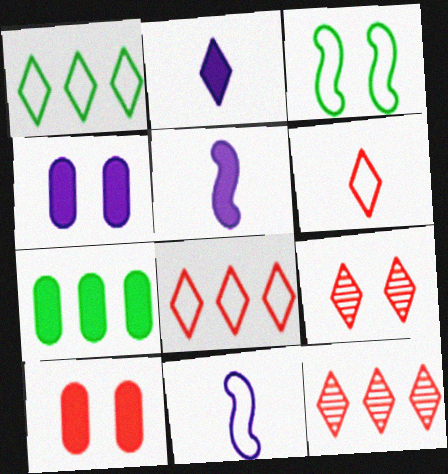[[1, 2, 9], 
[3, 4, 9], 
[7, 9, 11]]